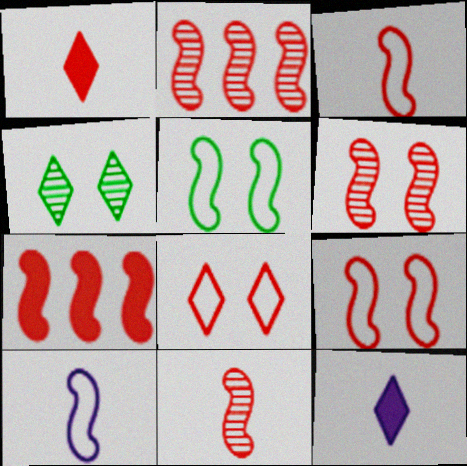[[2, 6, 11], 
[3, 6, 7], 
[7, 9, 11]]